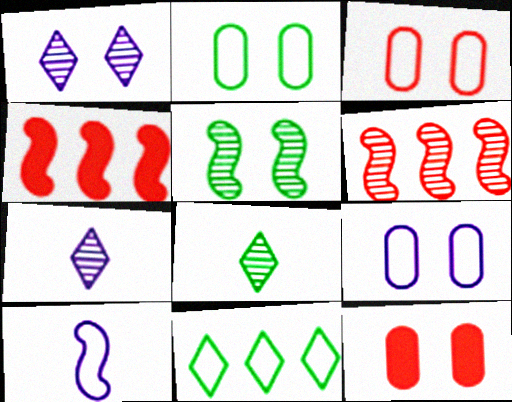[[2, 3, 9], 
[2, 4, 7], 
[3, 10, 11], 
[4, 5, 10], 
[4, 8, 9]]